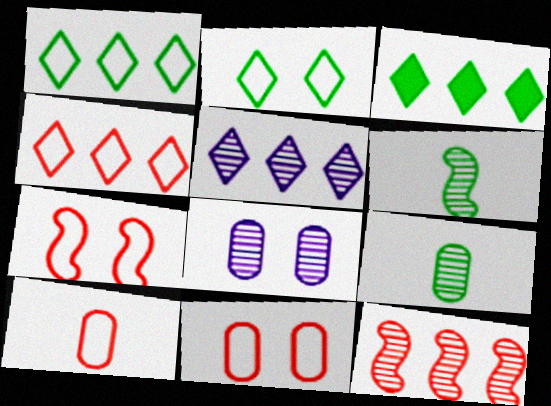[[3, 4, 5], 
[4, 7, 10]]